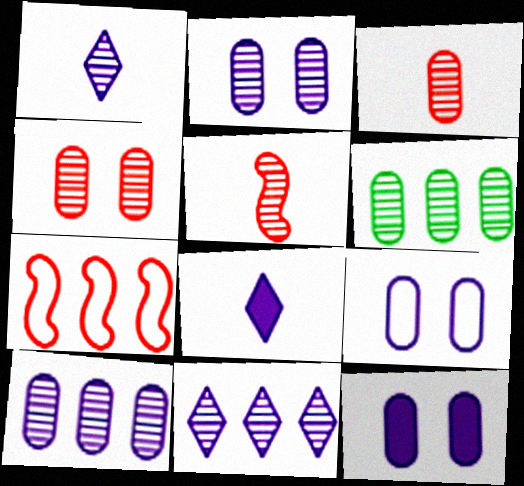[[2, 3, 6], 
[2, 9, 12]]